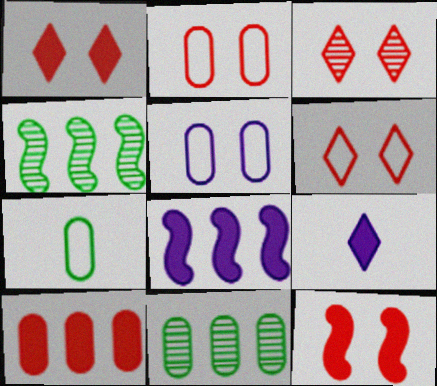[[1, 3, 6], 
[2, 3, 12], 
[2, 4, 9], 
[3, 7, 8]]